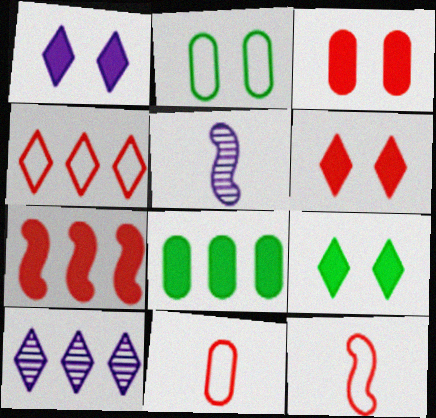[[1, 6, 9]]